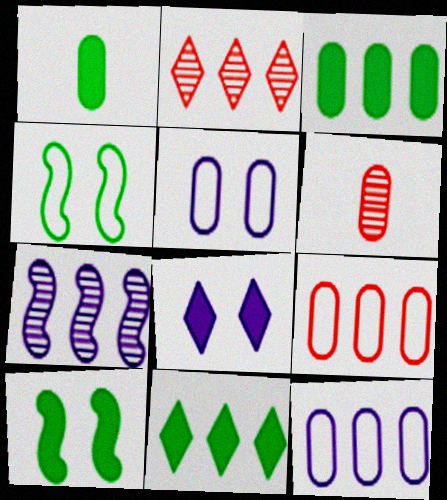[[1, 10, 11], 
[3, 5, 6], 
[7, 9, 11]]